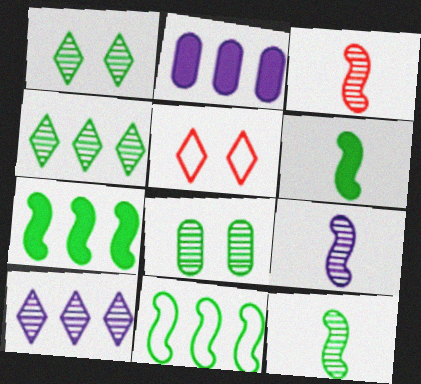[[2, 5, 12], 
[3, 8, 10], 
[3, 9, 12], 
[4, 8, 12]]